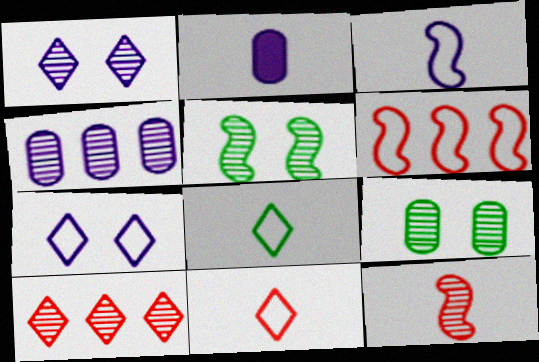[[2, 8, 12]]